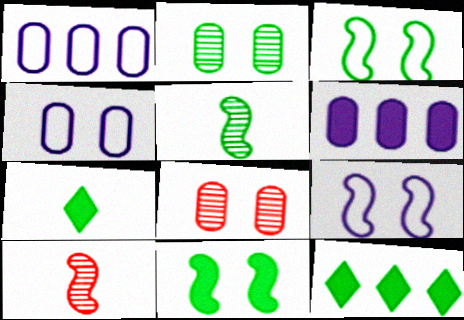[[4, 10, 12]]